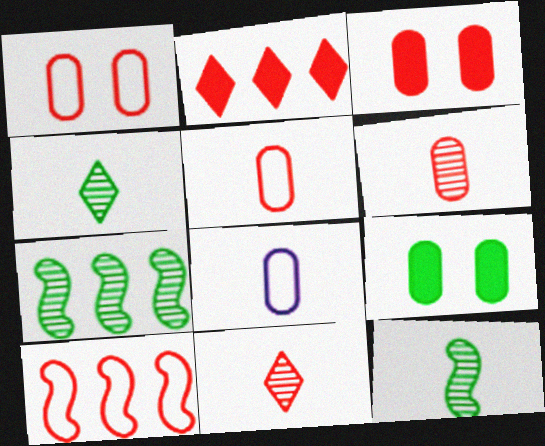[[3, 10, 11]]